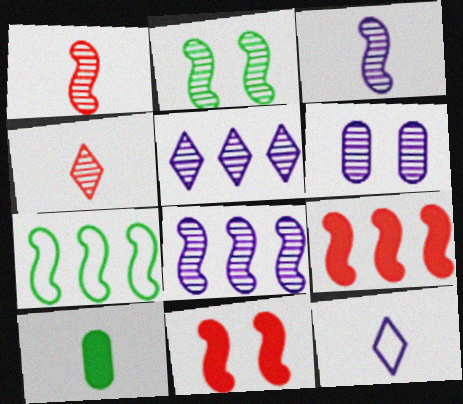[[1, 2, 8], 
[1, 10, 12], 
[3, 5, 6], 
[3, 7, 11], 
[7, 8, 9]]